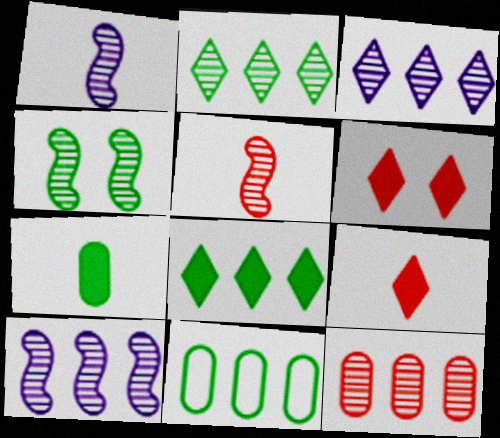[[1, 6, 11], 
[2, 10, 12], 
[4, 5, 10]]